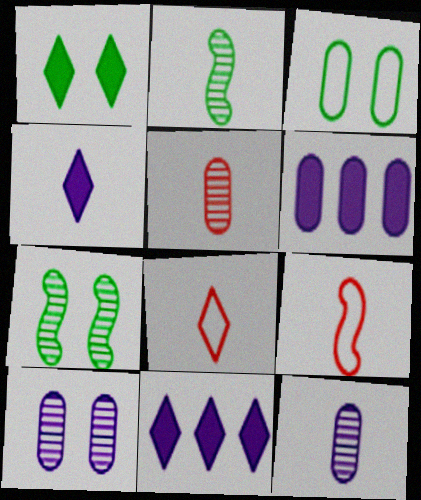[[1, 3, 7], 
[3, 5, 6], 
[6, 7, 8]]